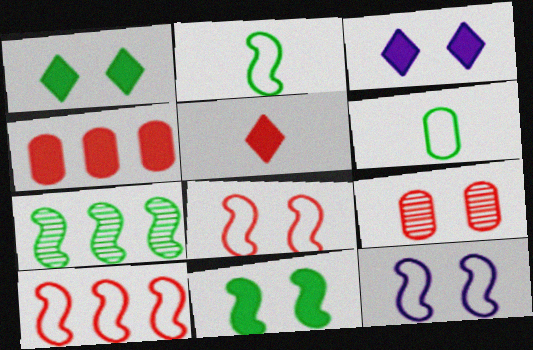[[1, 6, 7], 
[1, 9, 12], 
[2, 7, 11], 
[2, 10, 12], 
[5, 9, 10]]